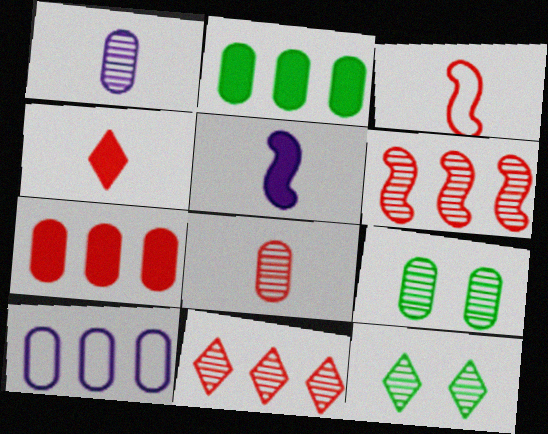[[1, 6, 12], 
[3, 4, 8]]